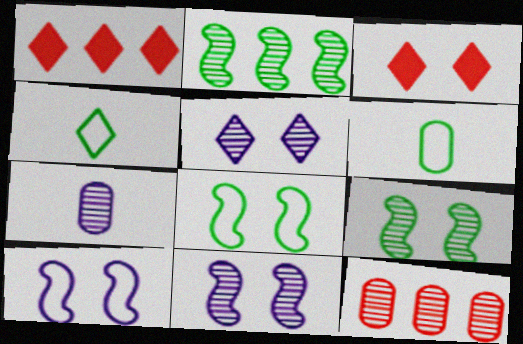[[1, 4, 5], 
[1, 6, 11], 
[1, 7, 8]]